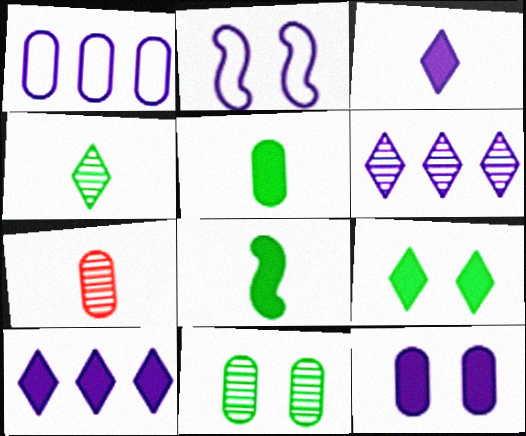[]